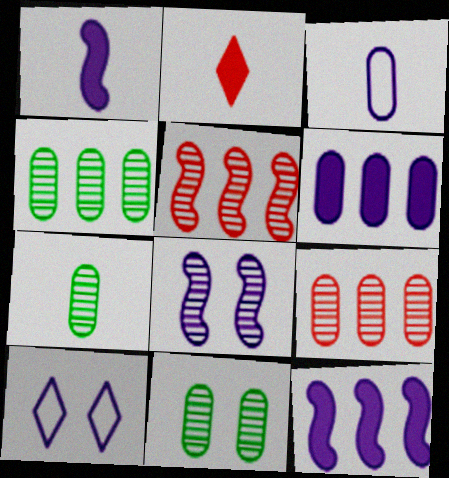[[4, 7, 11]]